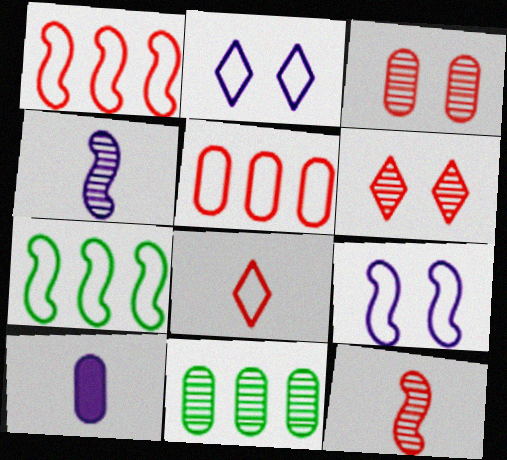[[4, 6, 11], 
[6, 7, 10]]